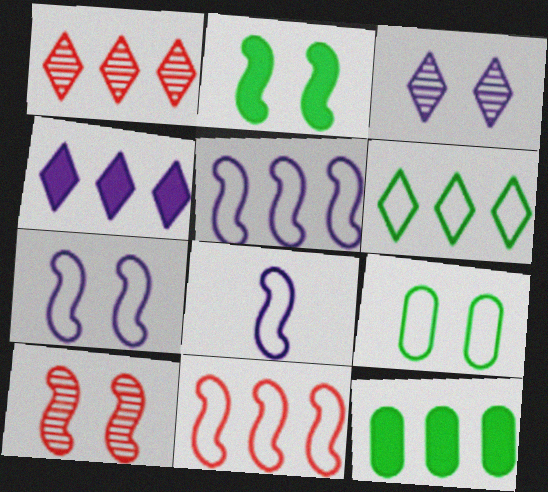[[1, 4, 6], 
[1, 5, 12], 
[2, 7, 10], 
[5, 7, 8]]